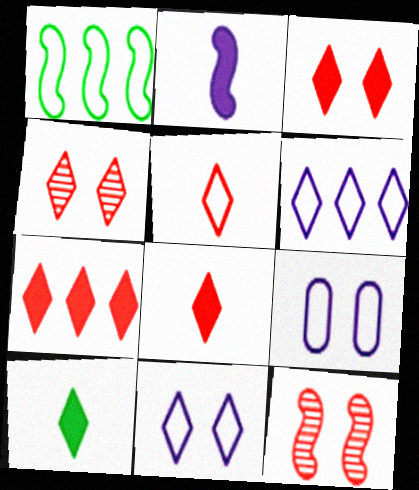[[1, 2, 12], 
[1, 5, 9], 
[3, 7, 8], 
[4, 5, 7], 
[4, 6, 10]]